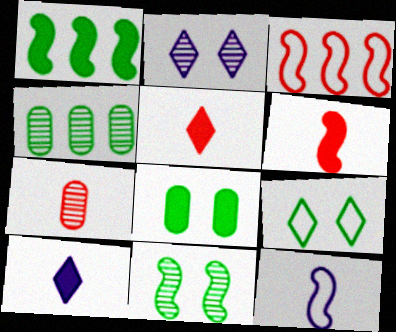[[8, 9, 11]]